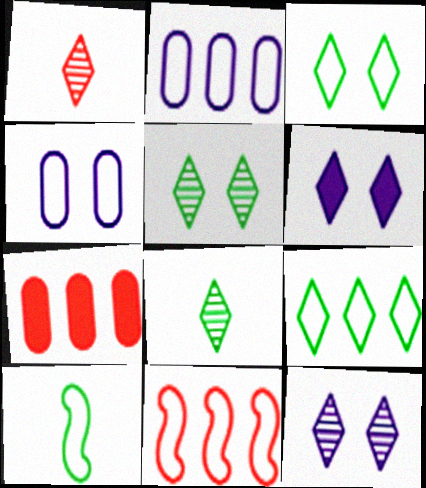[[1, 6, 9], 
[2, 9, 11], 
[7, 10, 12]]